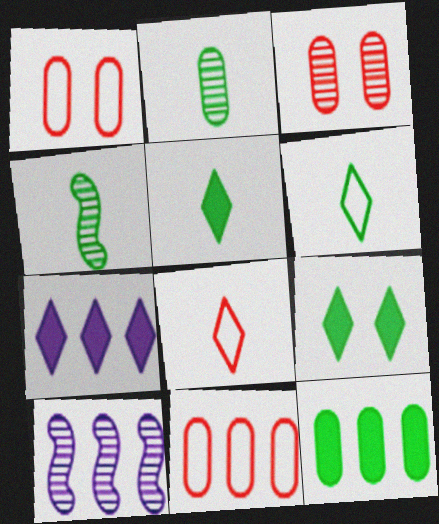[[1, 4, 7], 
[1, 5, 10]]